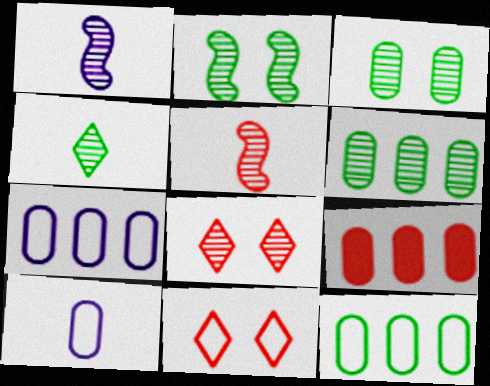[[1, 6, 8], 
[2, 4, 6], 
[3, 9, 10], 
[5, 9, 11], 
[6, 7, 9]]